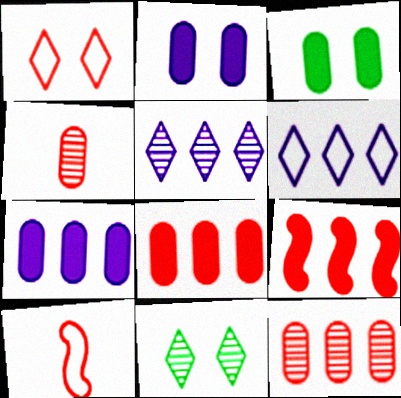[[1, 4, 9], 
[3, 5, 10], 
[7, 10, 11]]